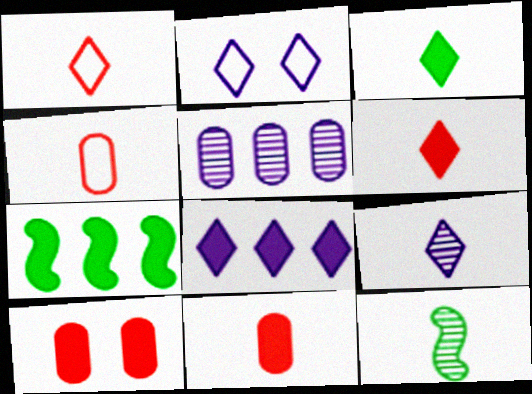[[1, 3, 9], 
[2, 8, 9]]